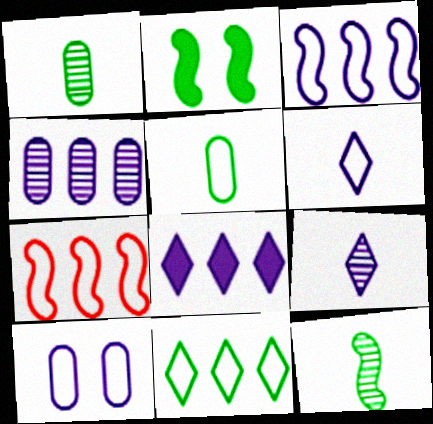[[1, 2, 11], 
[3, 4, 8], 
[3, 6, 10]]